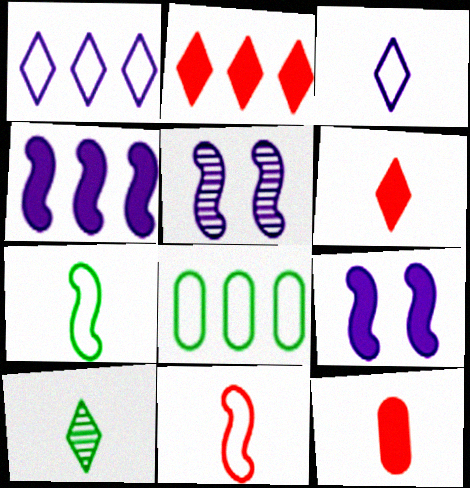[[3, 6, 10], 
[5, 6, 8]]